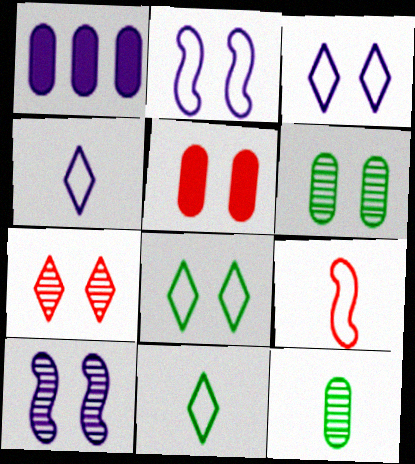[[1, 4, 10], 
[5, 8, 10], 
[6, 7, 10]]